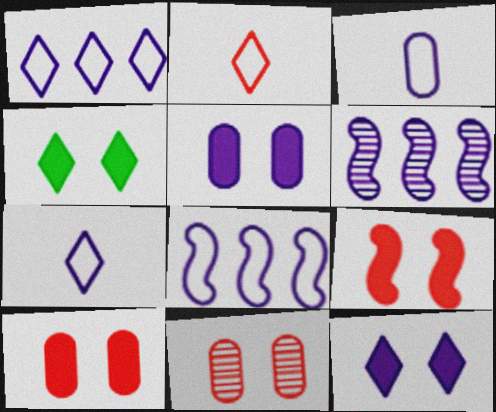[[3, 6, 12], 
[4, 5, 9], 
[5, 6, 7]]